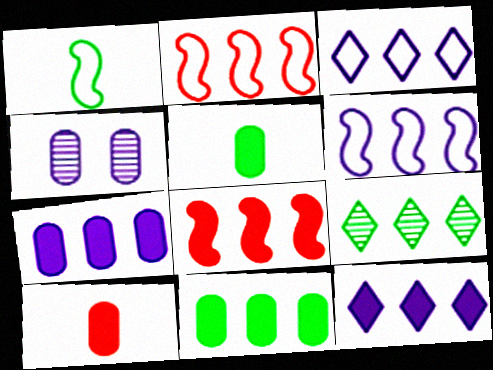[[2, 7, 9], 
[8, 11, 12]]